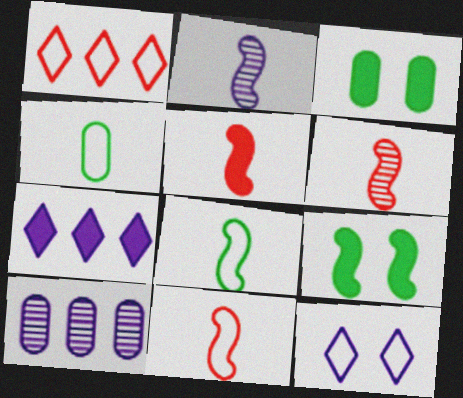[[1, 2, 3], 
[2, 5, 8], 
[3, 5, 7], 
[5, 6, 11]]